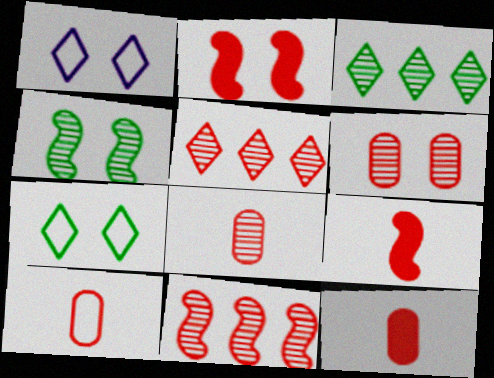[[2, 5, 10], 
[8, 10, 12]]